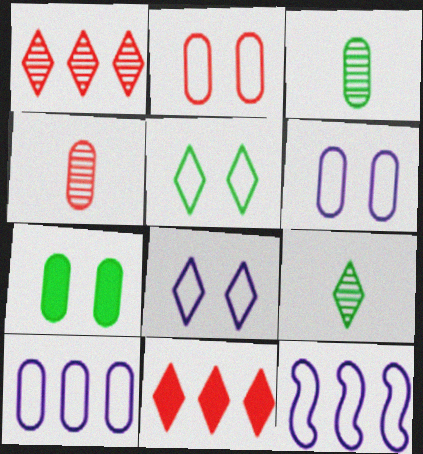[[4, 7, 10], 
[8, 9, 11]]